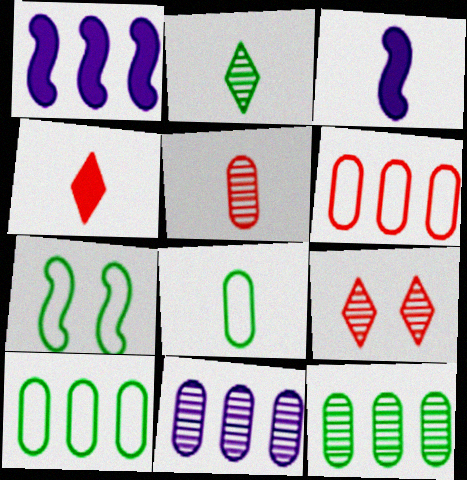[[1, 8, 9], 
[3, 9, 10], 
[4, 7, 11]]